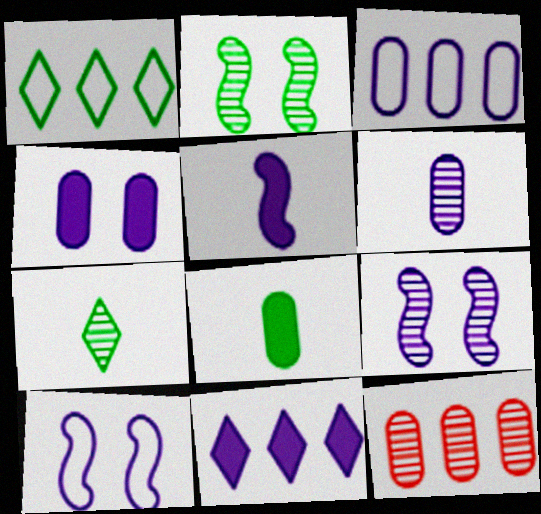[[1, 2, 8], 
[3, 4, 6], 
[4, 5, 11], 
[6, 10, 11], 
[7, 9, 12]]